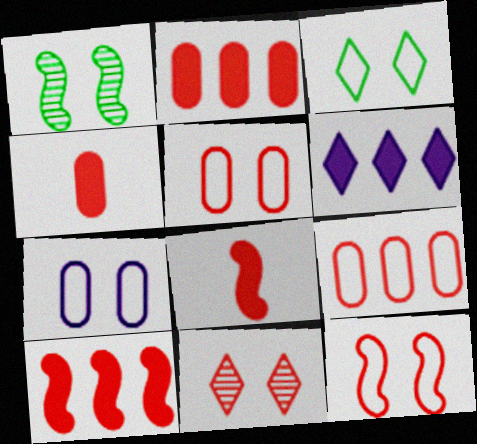[[3, 7, 12], 
[8, 9, 11]]